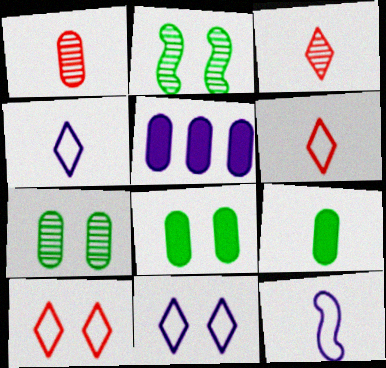[[2, 5, 6], 
[3, 9, 12]]